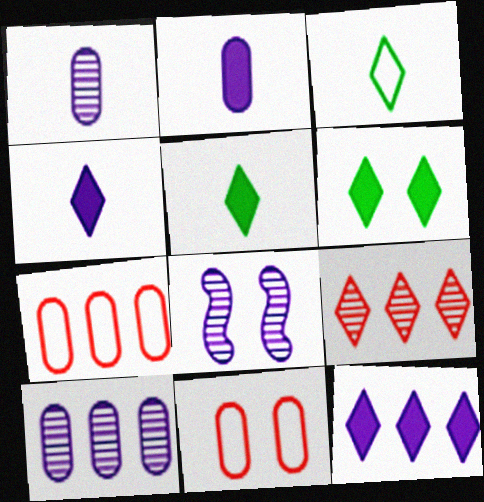[[5, 7, 8], 
[6, 8, 11]]